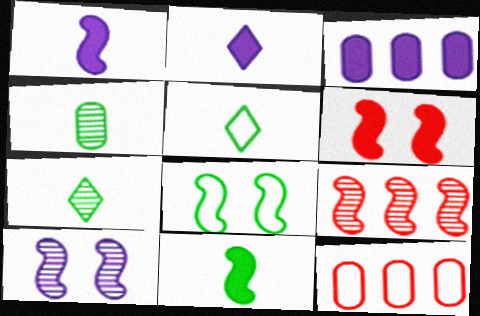[[1, 8, 9], 
[4, 5, 11], 
[6, 8, 10]]